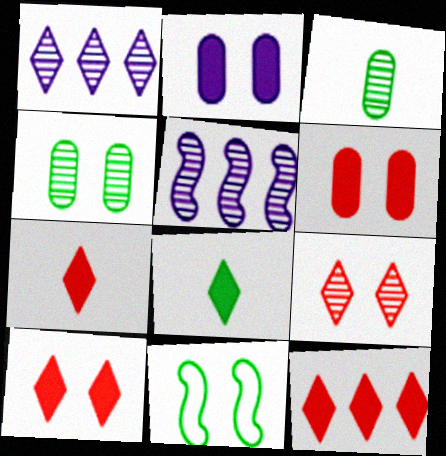[[2, 9, 11], 
[3, 5, 9], 
[7, 10, 12]]